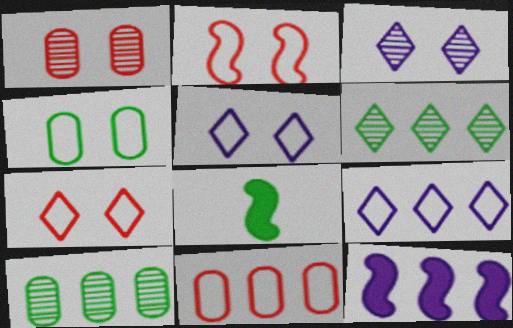[[1, 8, 9], 
[2, 4, 5], 
[3, 8, 11], 
[4, 6, 8], 
[6, 11, 12]]